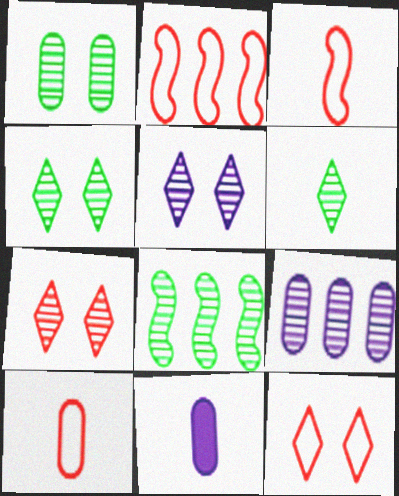[[1, 6, 8], 
[2, 4, 11], 
[2, 10, 12], 
[3, 6, 11], 
[4, 5, 7], 
[8, 11, 12]]